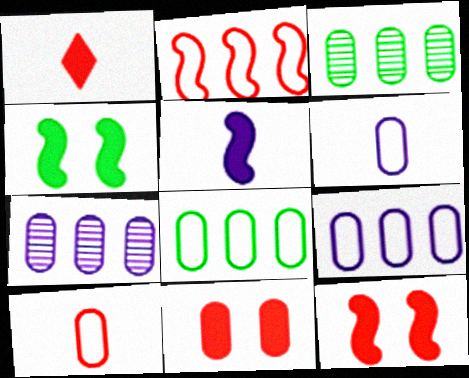[[3, 6, 11]]